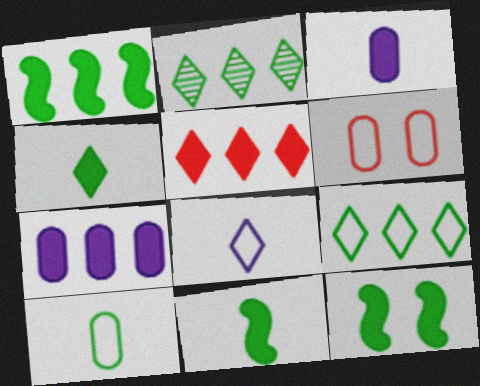[[1, 5, 7], 
[1, 11, 12], 
[2, 10, 12], 
[3, 5, 12]]